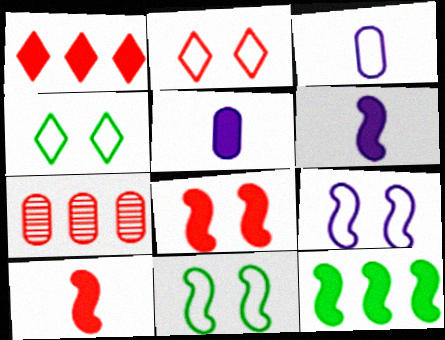[[2, 7, 10], 
[4, 6, 7], 
[6, 8, 12]]